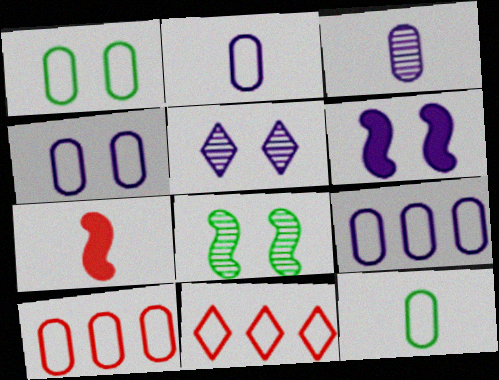[[1, 2, 10], 
[2, 4, 9], 
[4, 5, 6], 
[4, 10, 12]]